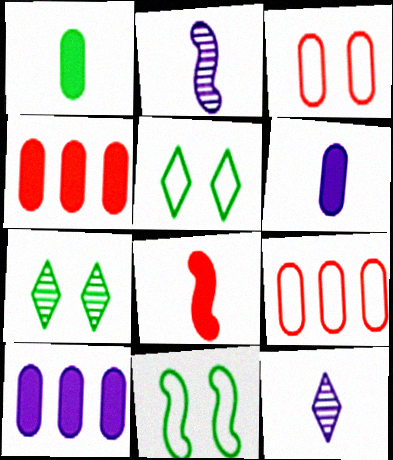[[2, 4, 5], 
[4, 11, 12]]